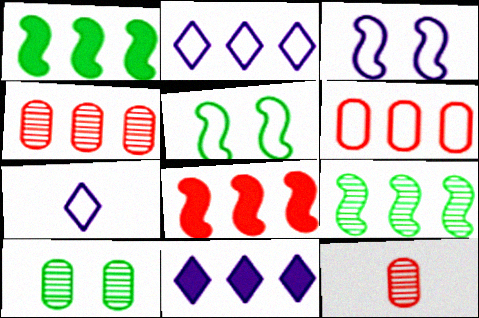[[1, 2, 4], 
[5, 6, 7], 
[5, 11, 12], 
[6, 9, 11], 
[7, 8, 10]]